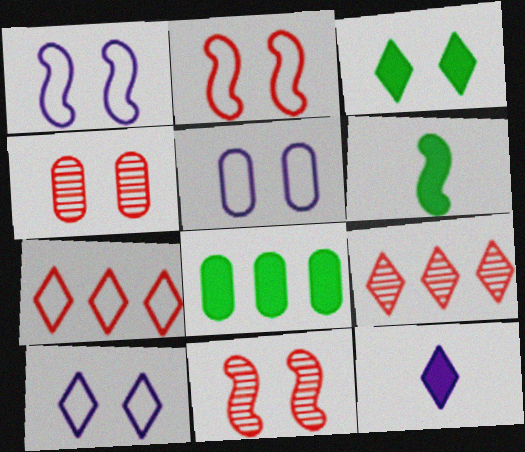[[1, 3, 4], 
[1, 5, 10], 
[3, 5, 11], 
[3, 6, 8], 
[5, 6, 9]]